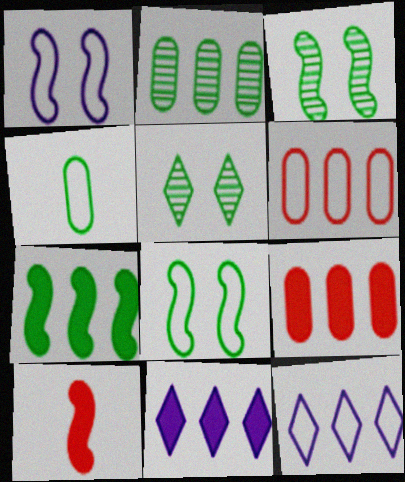[[4, 5, 7], 
[7, 9, 11]]